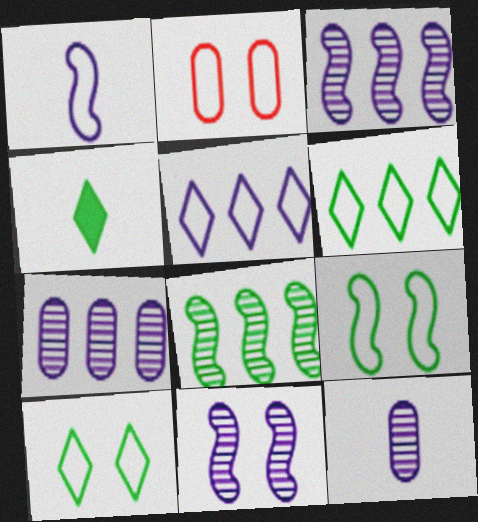[[1, 2, 6], 
[2, 3, 4]]